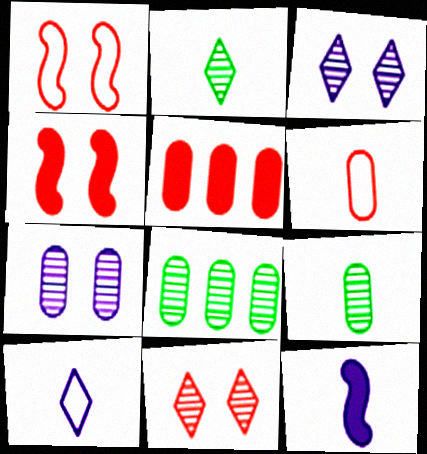[[2, 6, 12], 
[4, 8, 10]]